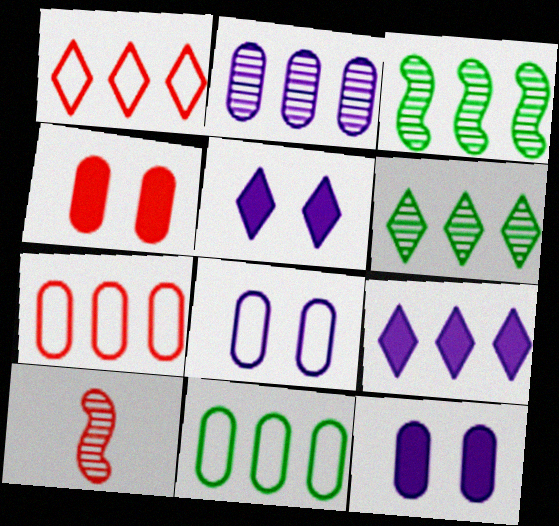[[1, 4, 10], 
[1, 6, 9], 
[3, 7, 9], 
[5, 10, 11]]